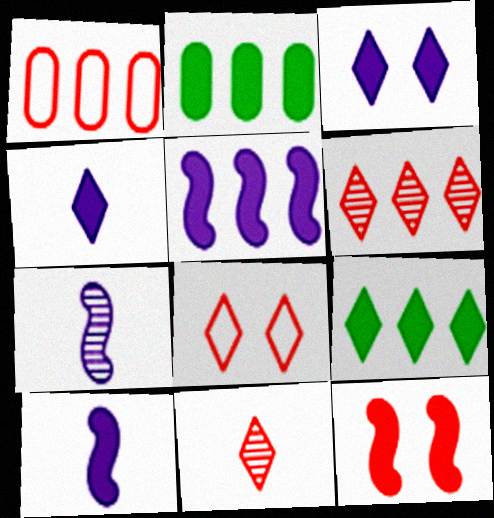[[1, 11, 12], 
[2, 4, 12], 
[2, 7, 8]]